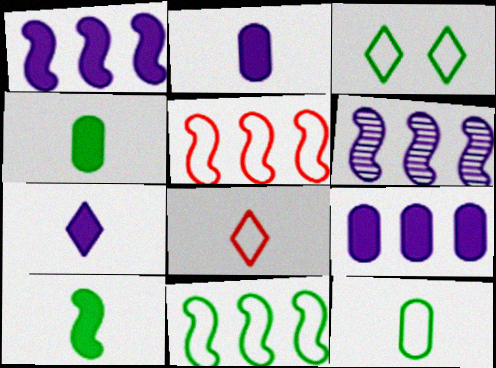[[3, 11, 12]]